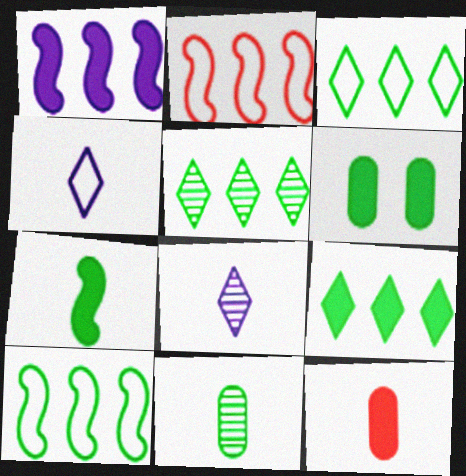[[2, 6, 8], 
[3, 5, 9], 
[6, 7, 9]]